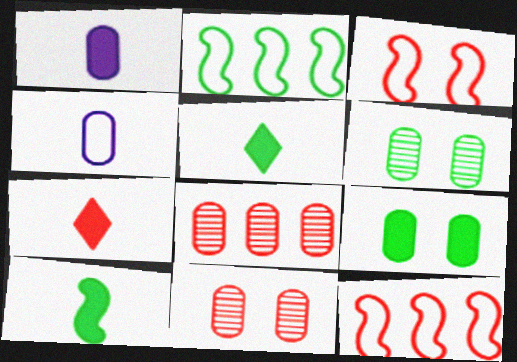[[1, 7, 10], 
[2, 5, 6], 
[3, 7, 8], 
[4, 8, 9], 
[7, 11, 12]]